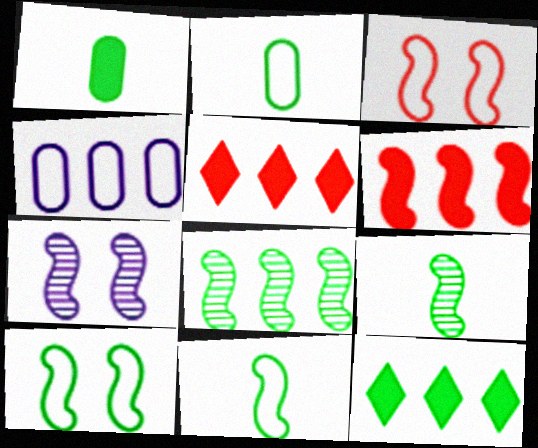[[2, 5, 7], 
[4, 5, 8], 
[6, 7, 11]]